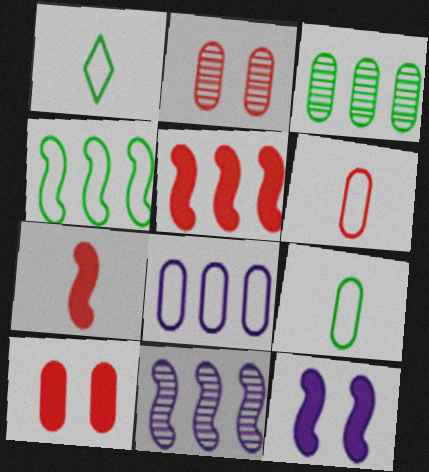[[1, 10, 11], 
[4, 5, 11]]